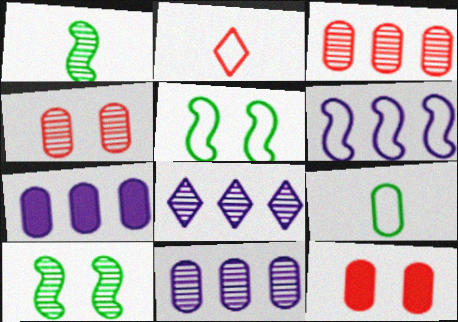[[1, 4, 8], 
[2, 7, 10], 
[4, 7, 9], 
[6, 7, 8], 
[9, 11, 12]]